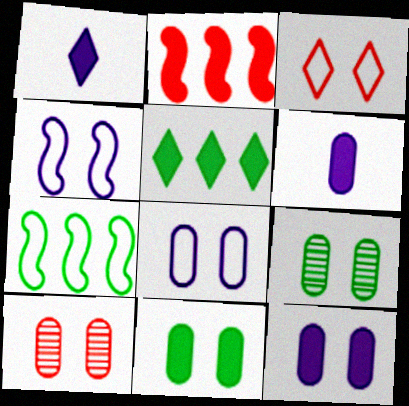[[1, 2, 11], 
[1, 7, 10], 
[8, 10, 11]]